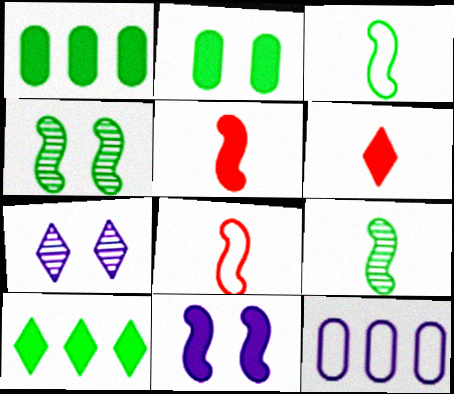[[1, 6, 11], 
[1, 7, 8], 
[4, 6, 12]]